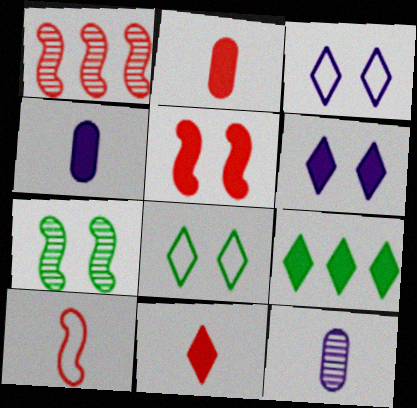[[1, 4, 8], 
[1, 5, 10], 
[4, 5, 9], 
[6, 9, 11]]